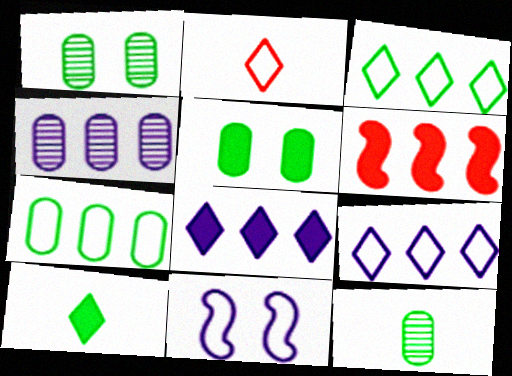[[2, 7, 11], 
[3, 4, 6], 
[5, 7, 12]]